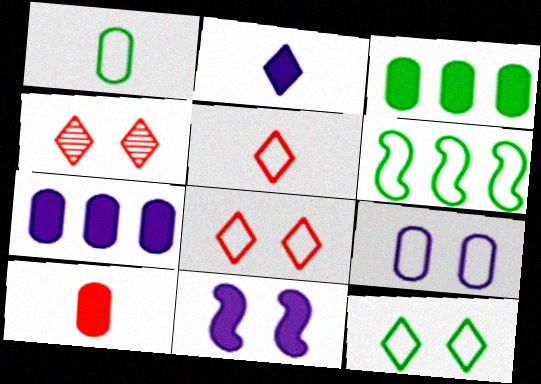[[1, 6, 12], 
[2, 7, 11], 
[5, 6, 9]]